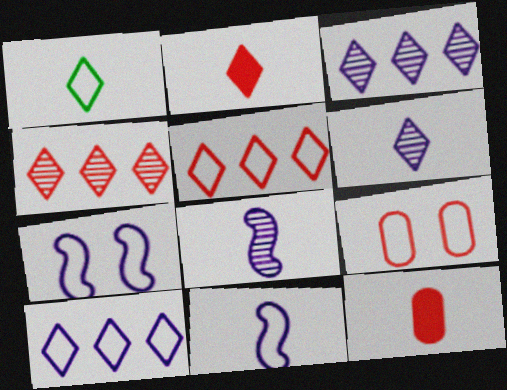[[1, 2, 6], 
[1, 8, 12]]